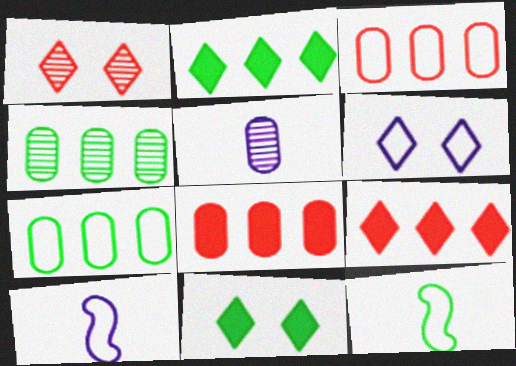[[1, 6, 11], 
[3, 6, 12], 
[4, 11, 12]]